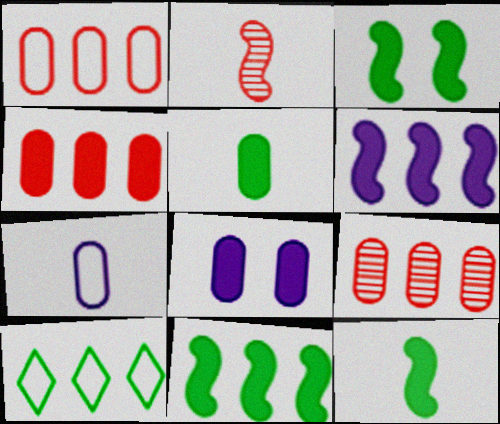[[1, 4, 9], 
[2, 8, 10], 
[3, 11, 12], 
[4, 5, 8], 
[6, 9, 10]]